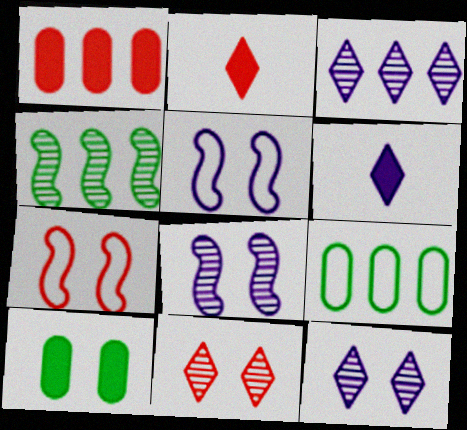[[2, 8, 9], 
[5, 10, 11], 
[7, 10, 12]]